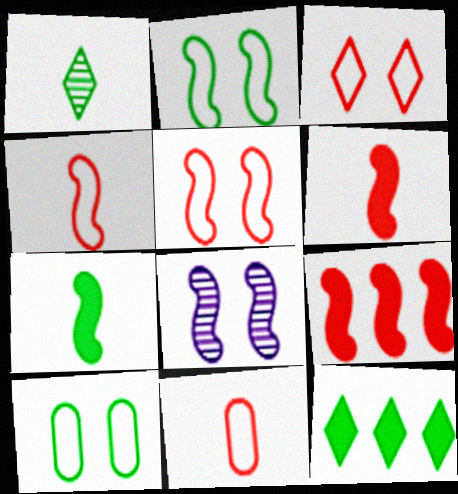[[8, 11, 12]]